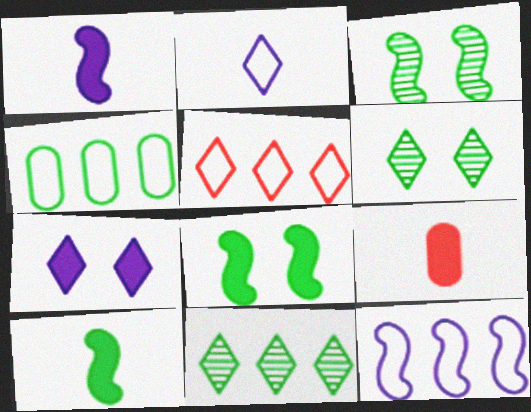[[4, 5, 12], 
[4, 6, 10], 
[6, 9, 12]]